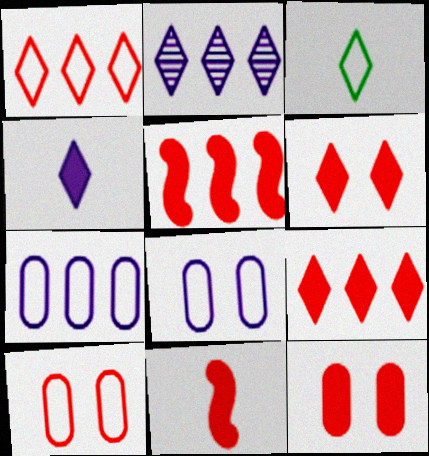[[2, 3, 6], 
[9, 11, 12]]